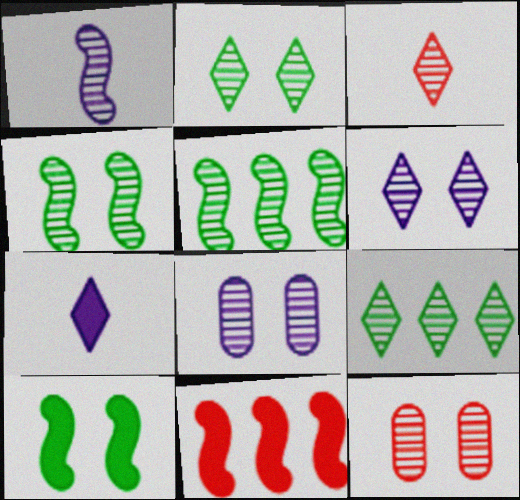[[1, 9, 12], 
[3, 5, 8], 
[3, 6, 9], 
[4, 6, 12]]